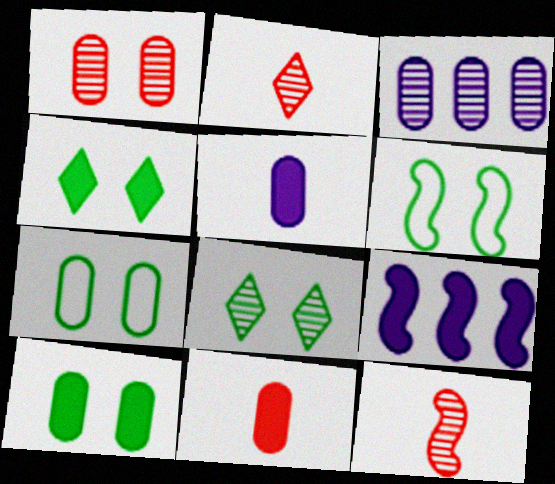[[2, 7, 9], 
[3, 7, 11], 
[3, 8, 12], 
[4, 9, 11], 
[6, 8, 10], 
[6, 9, 12]]